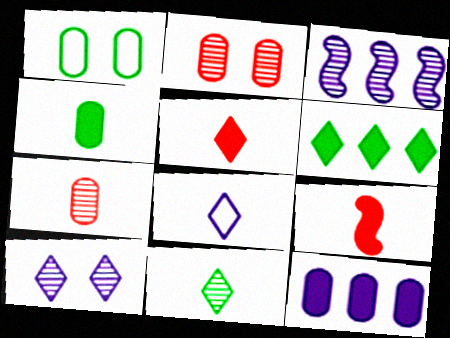[[1, 3, 5], 
[1, 7, 12], 
[2, 3, 11], 
[5, 8, 11]]